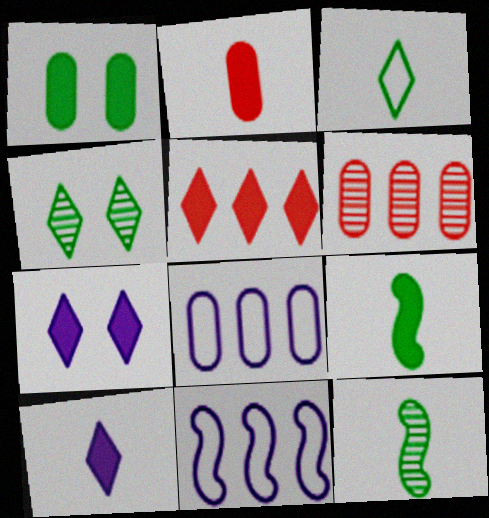[[2, 4, 11], 
[2, 9, 10]]